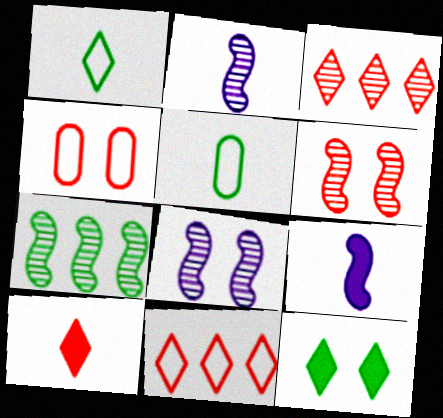[[2, 5, 10], 
[2, 6, 7], 
[4, 8, 12], 
[5, 7, 12]]